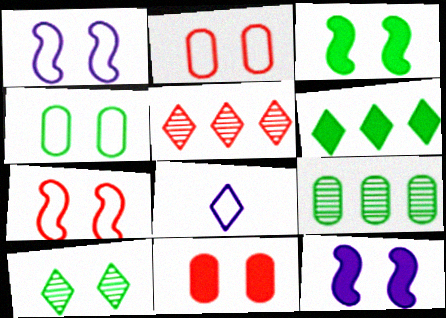[[1, 10, 11], 
[2, 10, 12], 
[3, 4, 10]]